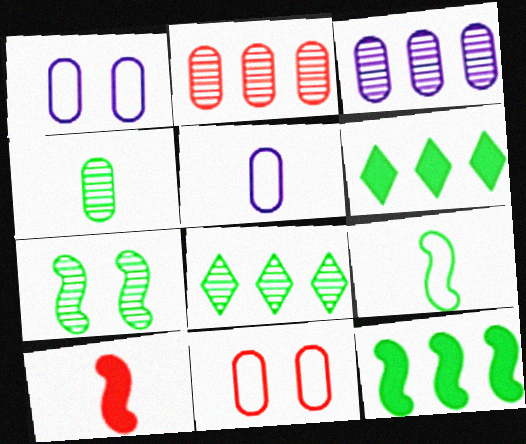[[1, 8, 10], 
[4, 7, 8], 
[7, 9, 12]]